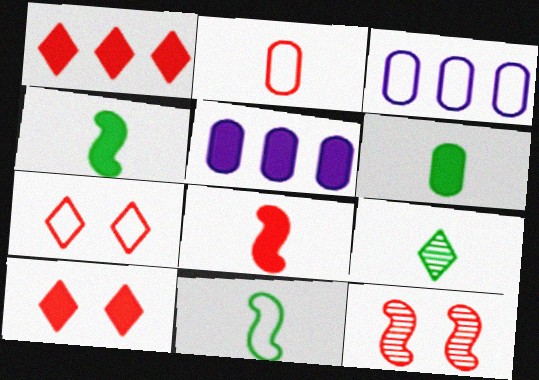[[1, 2, 12], 
[3, 7, 11], 
[4, 5, 10], 
[6, 9, 11]]